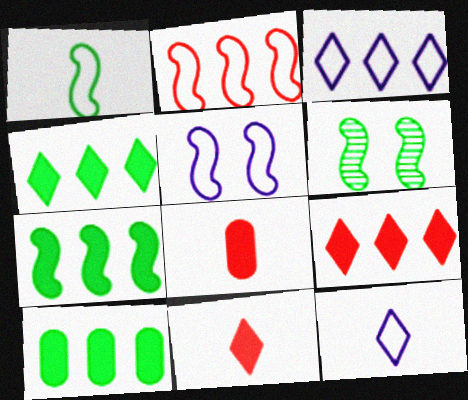[[1, 2, 5], 
[1, 6, 7], 
[3, 6, 8], 
[4, 7, 10]]